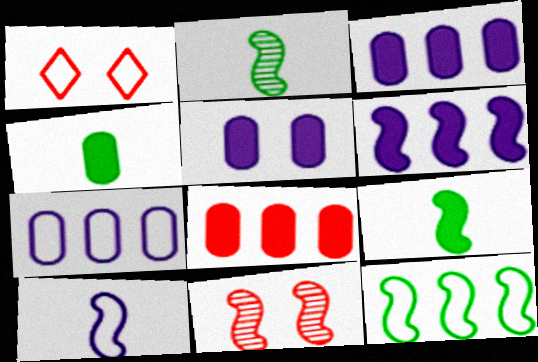[[1, 2, 3], 
[4, 5, 8]]